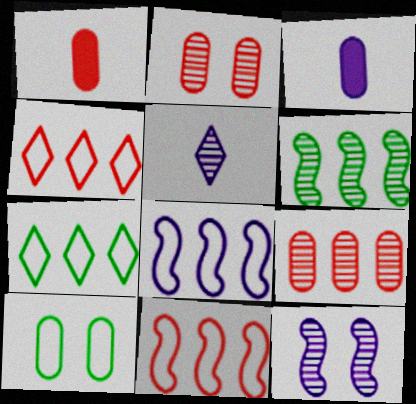[[1, 7, 12], 
[2, 5, 6], 
[3, 9, 10]]